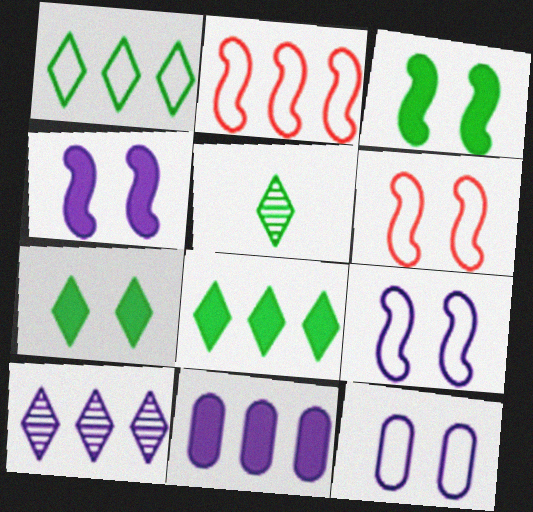[[1, 5, 7], 
[5, 6, 11]]